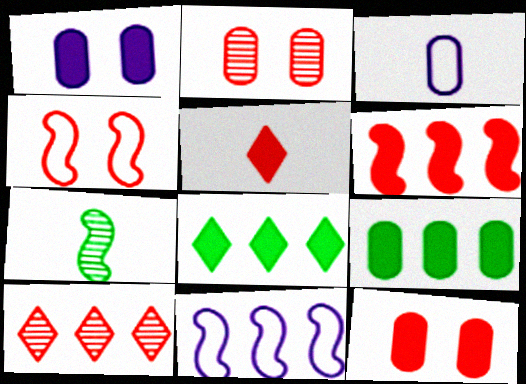[[2, 3, 9], 
[3, 5, 7], 
[5, 6, 12], 
[9, 10, 11]]